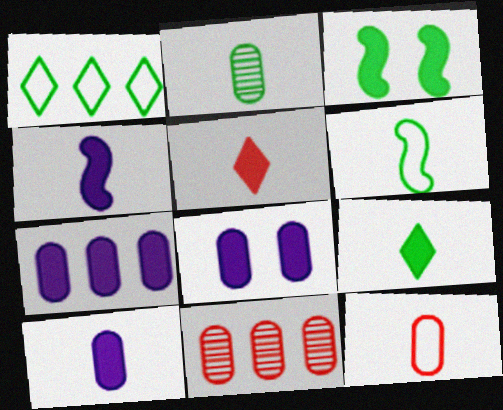[[1, 2, 3], 
[2, 6, 9], 
[2, 10, 12], 
[3, 5, 7], 
[7, 8, 10]]